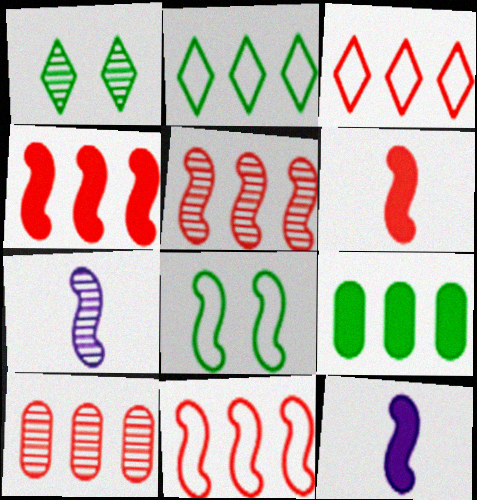[[1, 7, 10], 
[3, 4, 10], 
[4, 5, 11], 
[4, 7, 8], 
[5, 8, 12]]